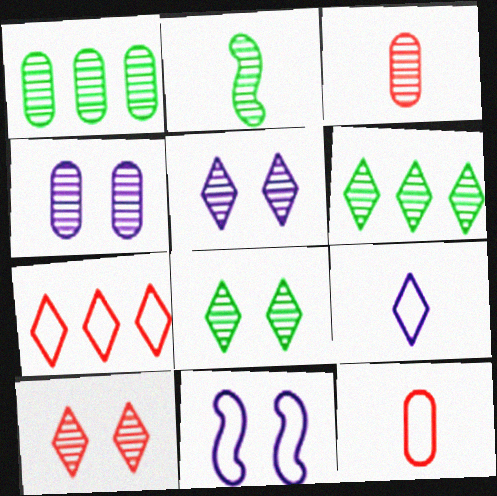[[1, 2, 8], 
[1, 3, 4], 
[5, 8, 10]]